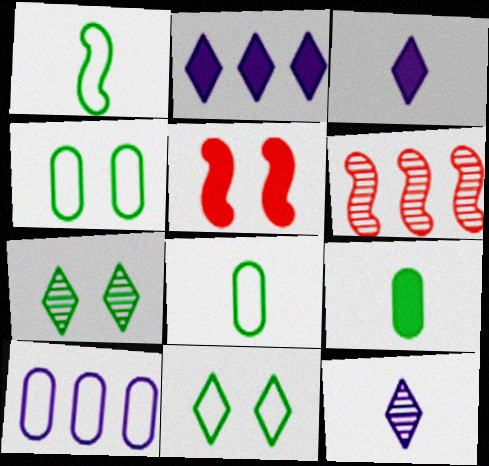[[2, 5, 9], 
[3, 4, 6]]